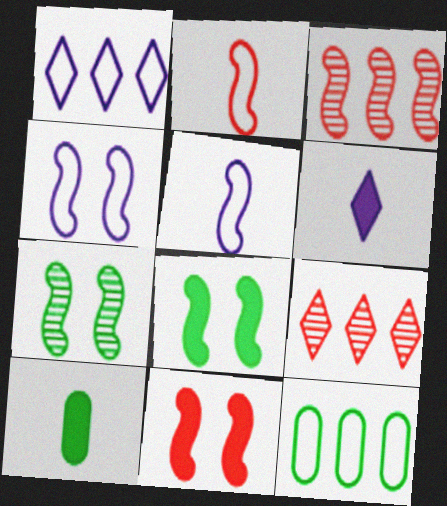[[2, 3, 11], 
[3, 5, 8], 
[4, 7, 11], 
[4, 9, 10]]